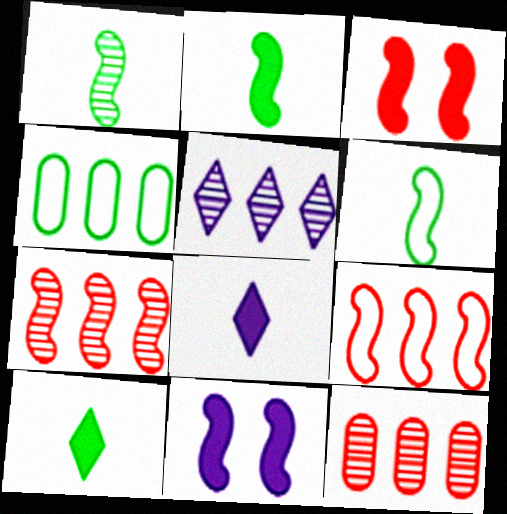[[1, 2, 6], 
[1, 9, 11], 
[6, 7, 11]]